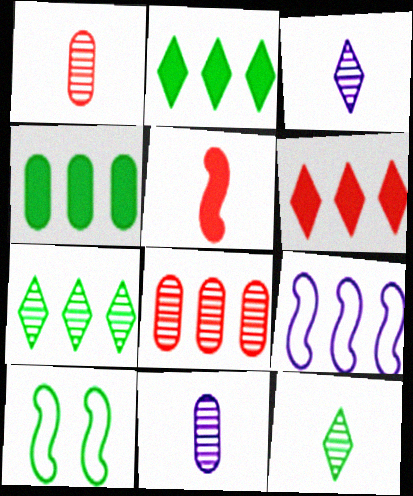[[2, 8, 9], 
[4, 10, 12], 
[6, 10, 11]]